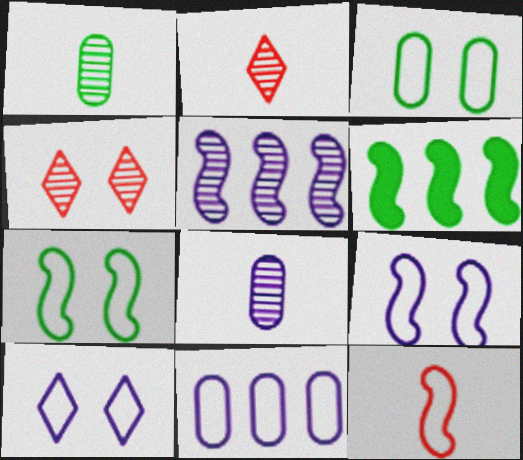[[1, 4, 5]]